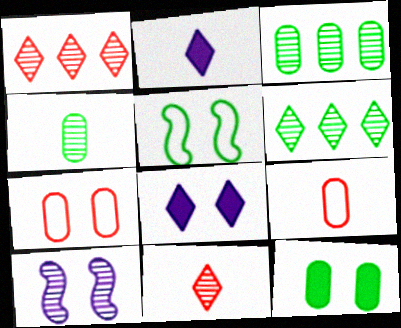[[1, 4, 10], 
[3, 10, 11]]